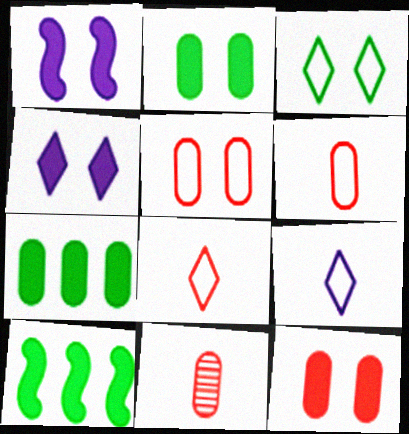[]